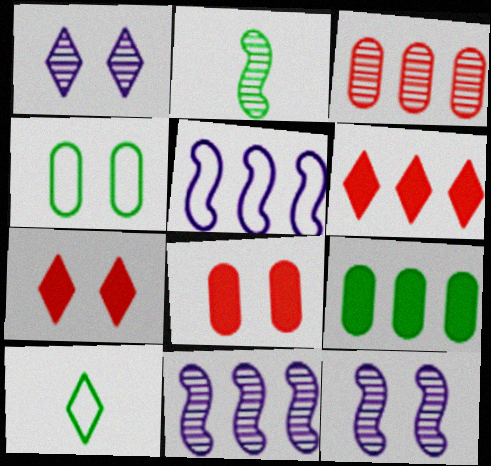[[1, 2, 3], 
[1, 6, 10], 
[4, 7, 12], 
[8, 10, 11]]